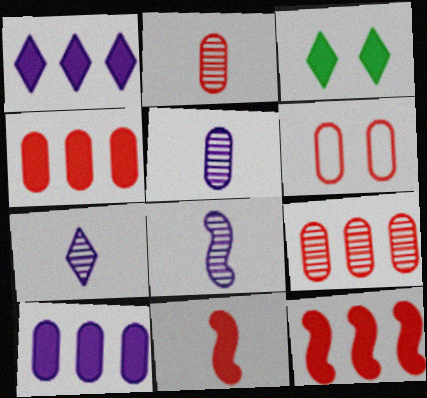[[2, 4, 6], 
[3, 10, 11], 
[5, 7, 8]]